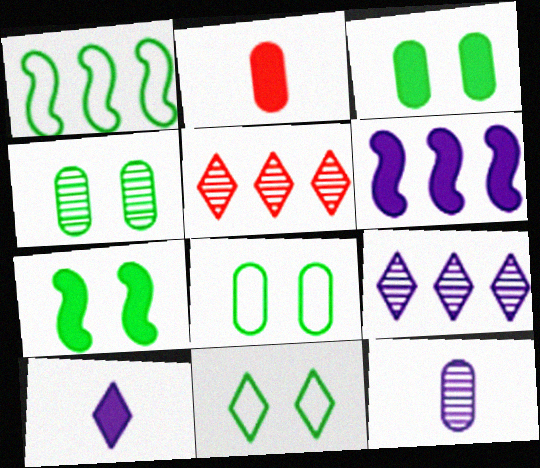[[3, 4, 8], 
[4, 7, 11], 
[5, 10, 11]]